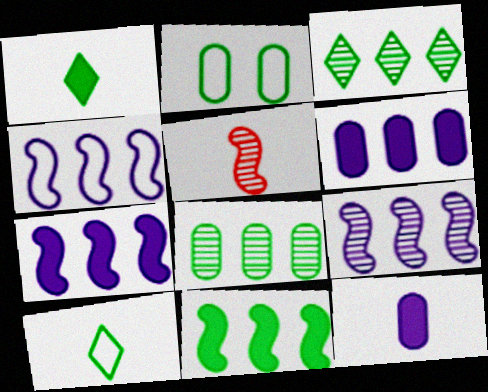[[4, 7, 9], 
[5, 10, 12]]